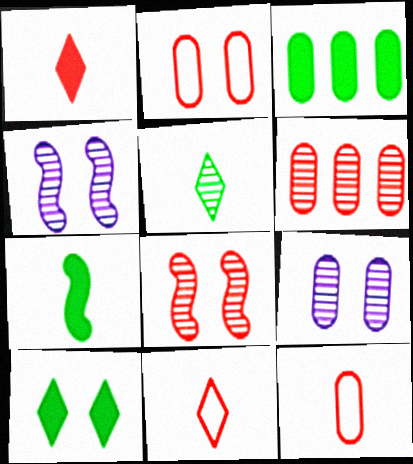[[2, 4, 10], 
[3, 4, 11], 
[3, 7, 10], 
[3, 9, 12], 
[4, 5, 6]]